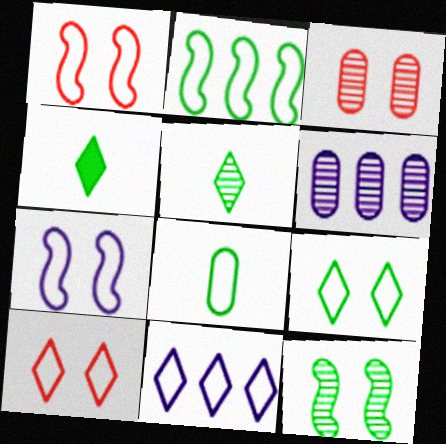[[1, 4, 6], 
[1, 8, 11], 
[2, 8, 9]]